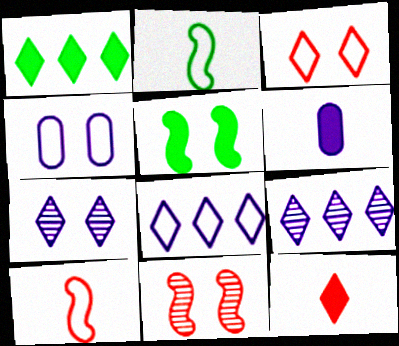[]